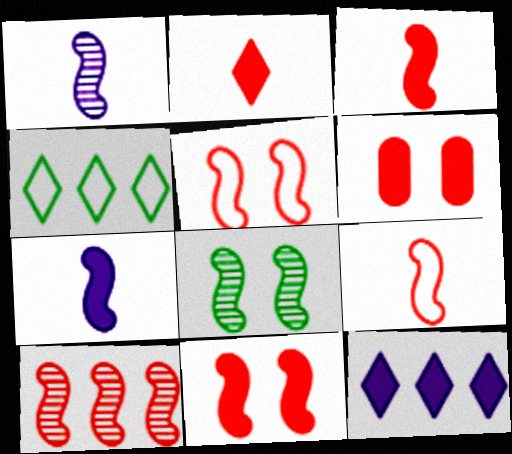[[1, 4, 6], 
[1, 8, 10], 
[3, 5, 10], 
[9, 10, 11]]